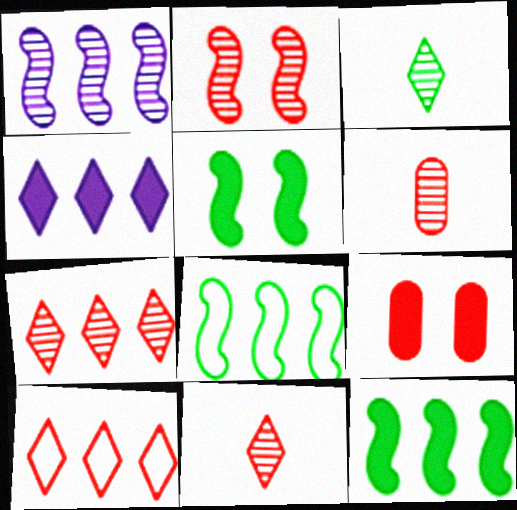[[2, 6, 7]]